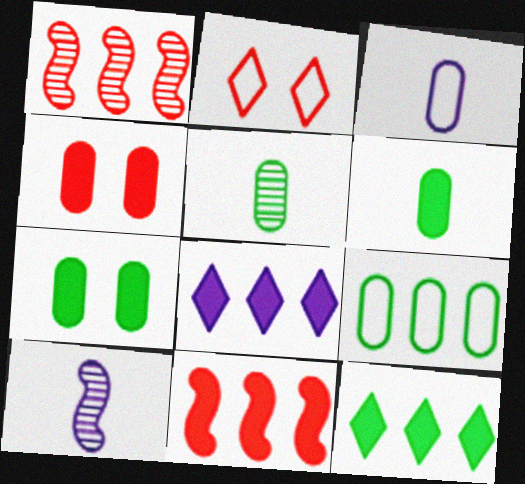[[1, 8, 9], 
[5, 7, 9]]